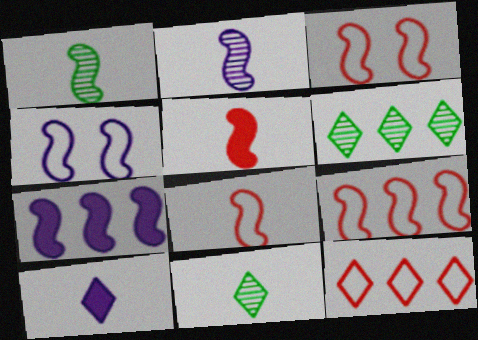[[1, 3, 7], 
[2, 4, 7], 
[3, 8, 9]]